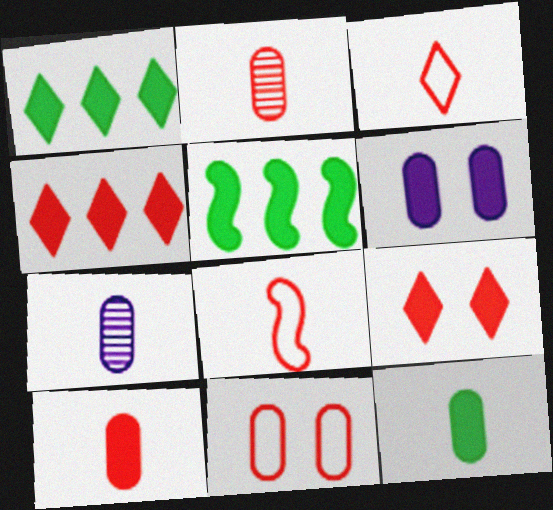[]